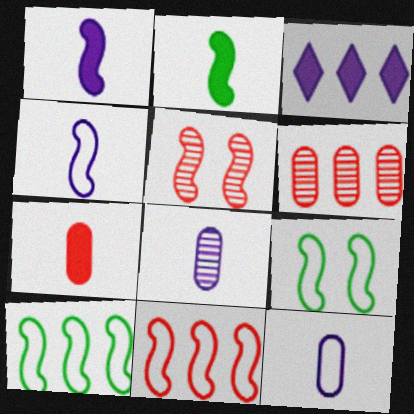[[1, 5, 10], 
[3, 6, 10], 
[4, 9, 11]]